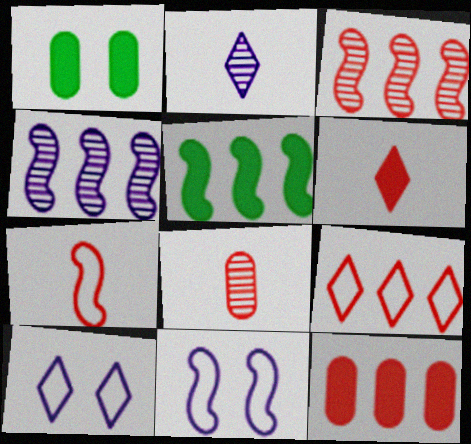[[3, 9, 12], 
[5, 8, 10], 
[6, 7, 8]]